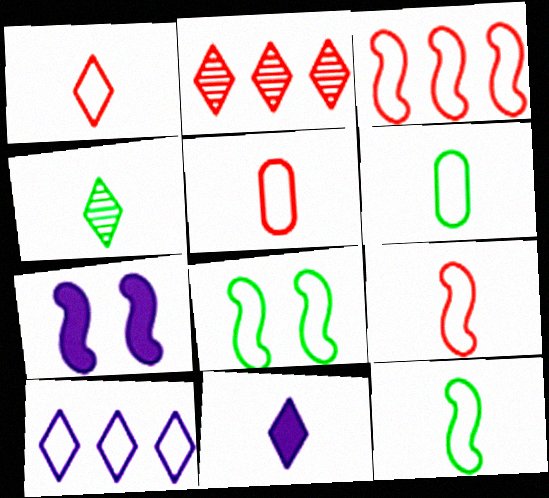[[1, 4, 11], 
[1, 5, 9], 
[2, 6, 7], 
[5, 8, 10]]